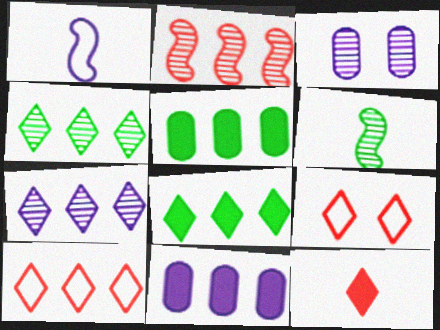[[6, 9, 11], 
[7, 8, 10]]